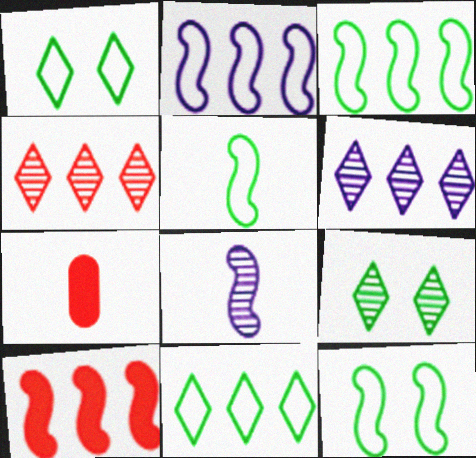[[2, 7, 9], 
[3, 5, 12], 
[6, 7, 12], 
[8, 10, 12]]